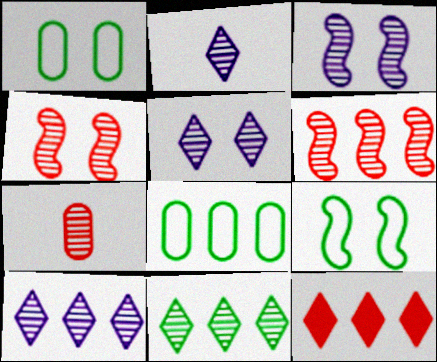[[2, 5, 10], 
[3, 7, 11]]